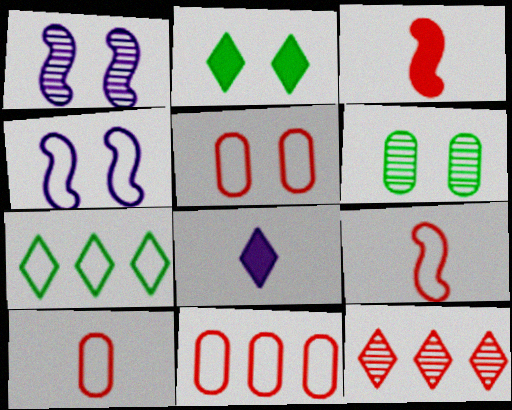[[1, 2, 5], 
[3, 5, 12], 
[4, 7, 10], 
[5, 10, 11]]